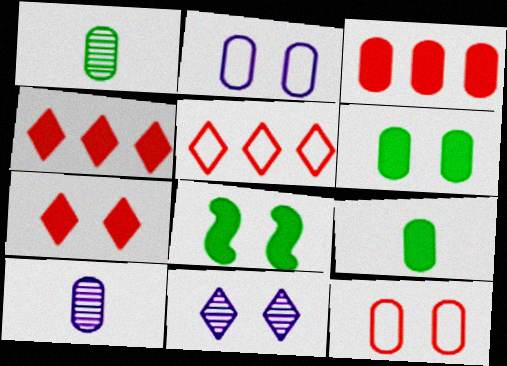[[1, 2, 3], 
[5, 8, 10], 
[8, 11, 12]]